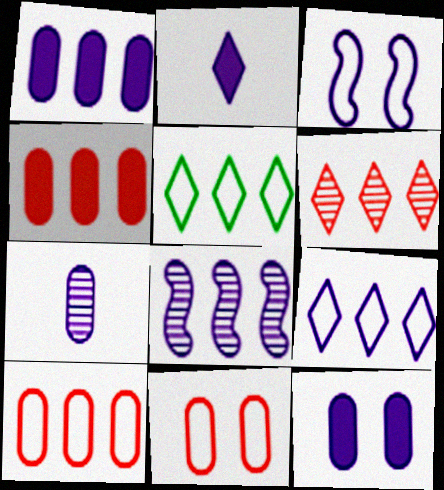[[1, 8, 9], 
[4, 5, 8]]